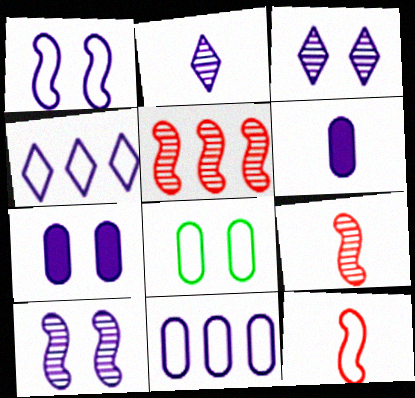[[1, 3, 7], 
[4, 6, 10], 
[4, 8, 12]]